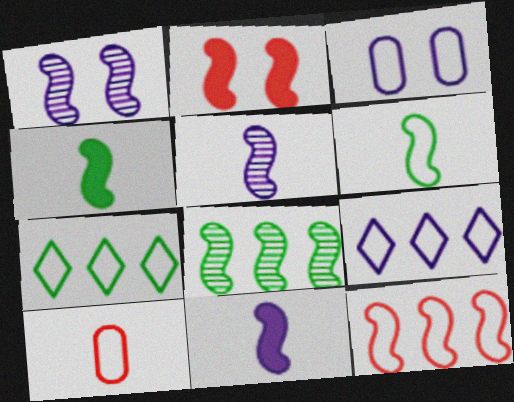[[1, 4, 12]]